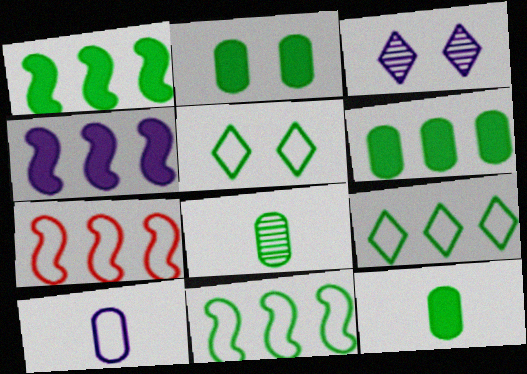[[1, 5, 8], 
[2, 6, 12], 
[3, 4, 10], 
[3, 7, 12], 
[5, 7, 10]]